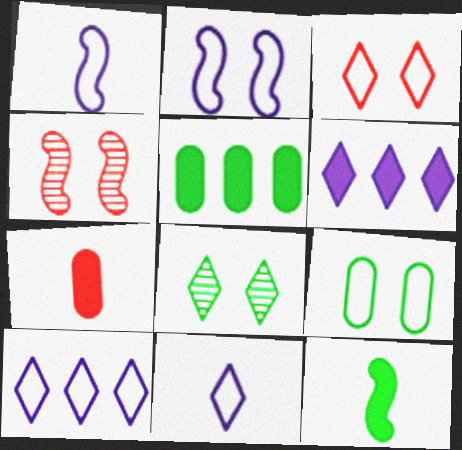[[2, 3, 9], 
[4, 5, 11]]